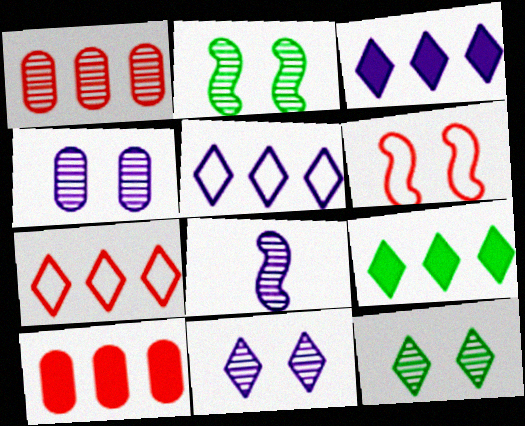[[1, 8, 12]]